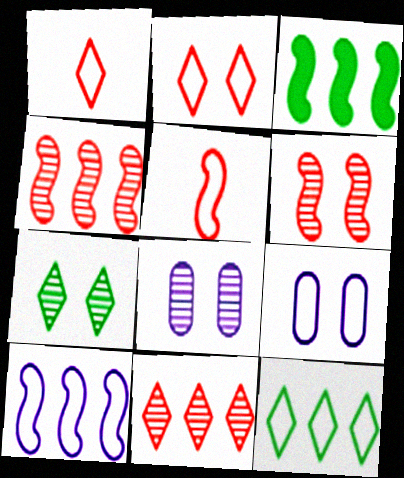[[1, 3, 8], 
[3, 4, 10], 
[5, 9, 12], 
[6, 7, 8]]